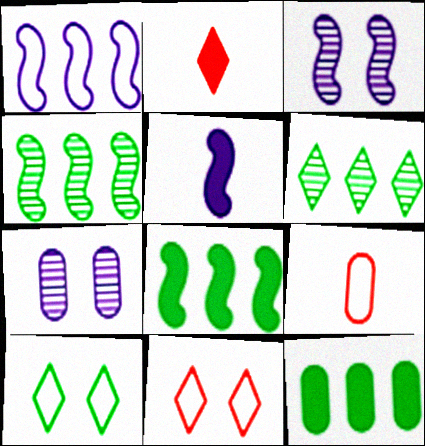[[1, 3, 5], 
[1, 9, 10], 
[7, 9, 12]]